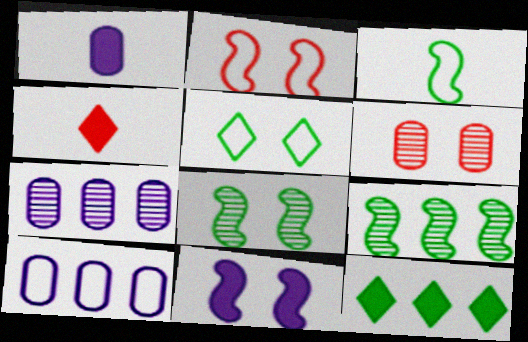[[2, 8, 11], 
[4, 8, 10], 
[5, 6, 11]]